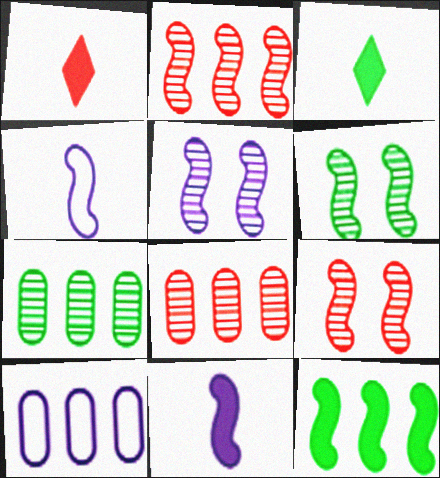[[1, 6, 10], 
[3, 9, 10], 
[4, 9, 12], 
[5, 6, 9]]